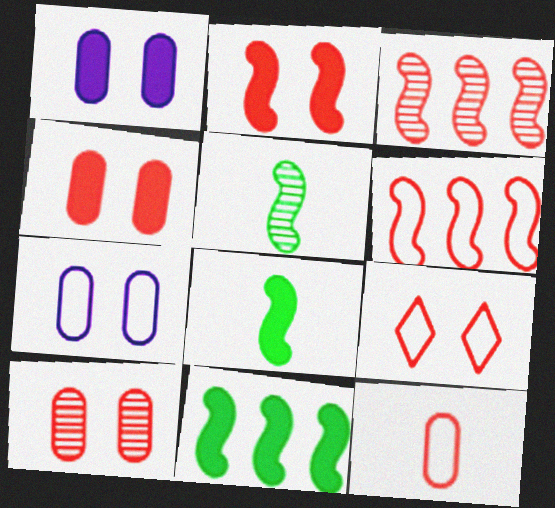[[2, 9, 10], 
[6, 9, 12]]